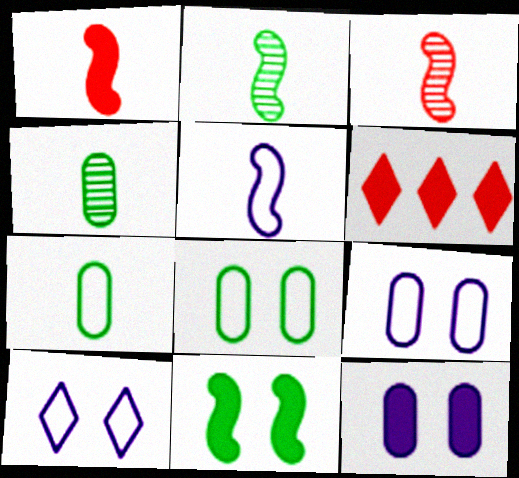[[1, 2, 5], 
[2, 6, 9]]